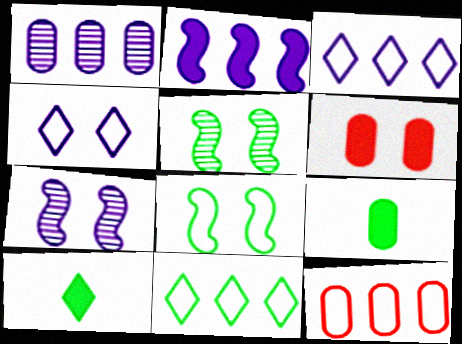[[1, 2, 3], 
[2, 6, 10], 
[4, 5, 6], 
[5, 9, 11], 
[7, 10, 12]]